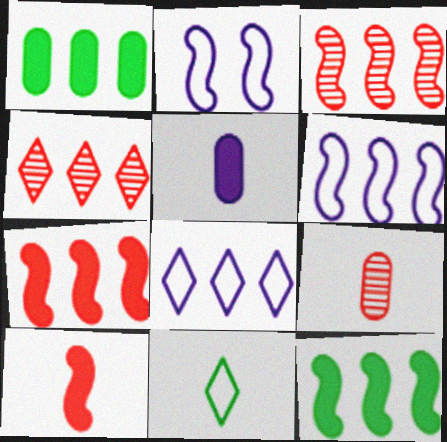[[1, 3, 8], 
[1, 4, 6], 
[3, 6, 12]]